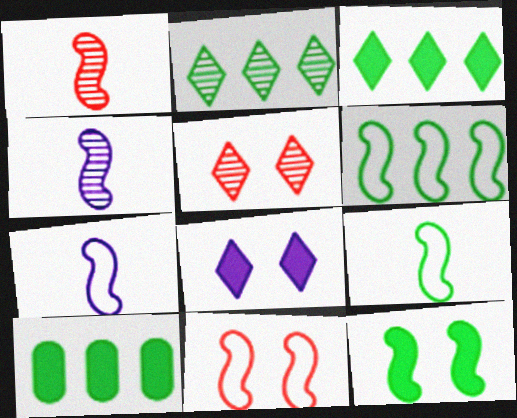[[2, 6, 10], 
[5, 7, 10], 
[6, 7, 11]]